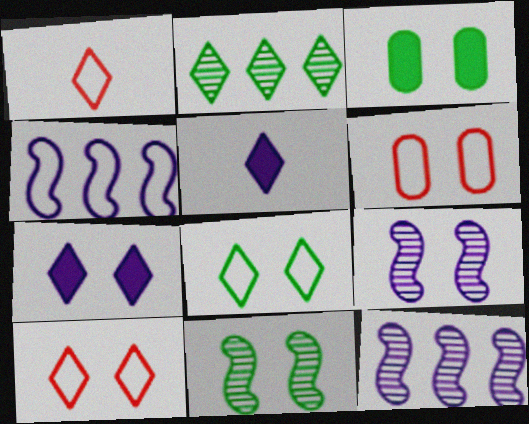[[1, 2, 7], 
[1, 3, 12], 
[2, 5, 10], 
[3, 8, 11], 
[3, 9, 10], 
[6, 7, 11]]